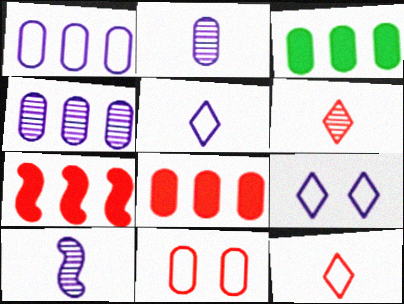[[2, 3, 11], 
[6, 7, 11]]